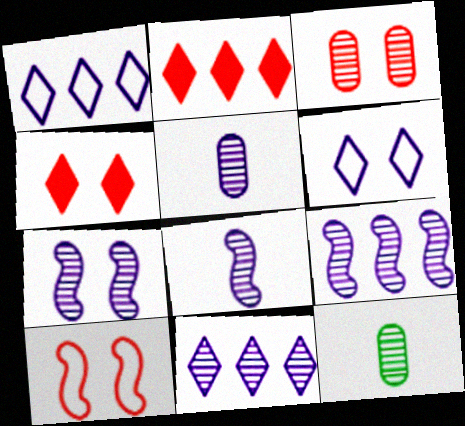[[3, 4, 10], 
[5, 7, 11], 
[7, 8, 9]]